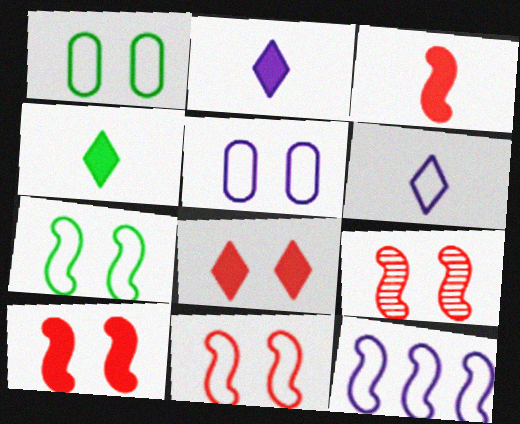[[5, 6, 12], 
[9, 10, 11]]